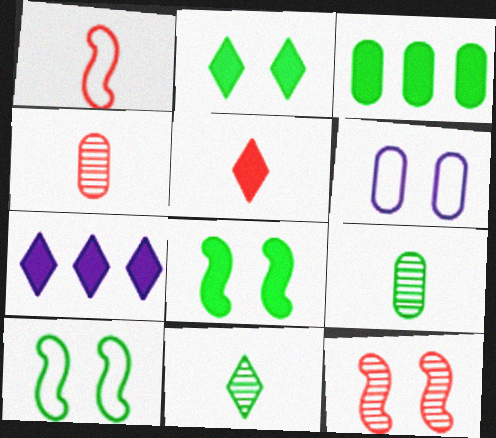[[1, 4, 5], 
[2, 5, 7], 
[2, 6, 12], 
[3, 4, 6], 
[3, 10, 11], 
[4, 7, 10]]